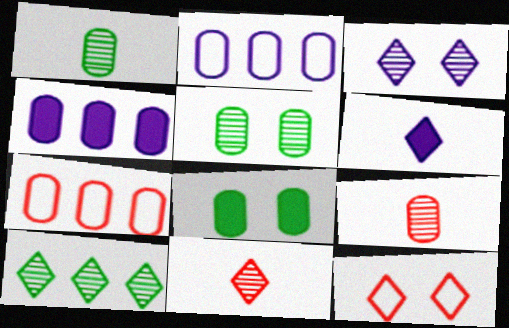[[2, 8, 9], 
[3, 10, 11], 
[6, 10, 12]]